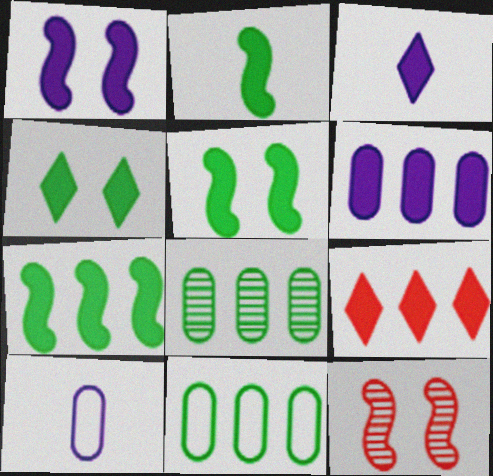[[1, 3, 6], 
[2, 5, 7], 
[3, 4, 9], 
[3, 11, 12], 
[6, 7, 9]]